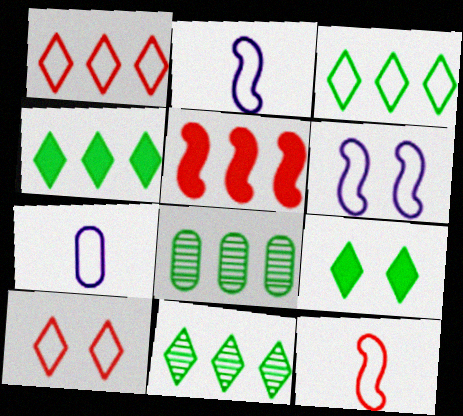[[3, 4, 11]]